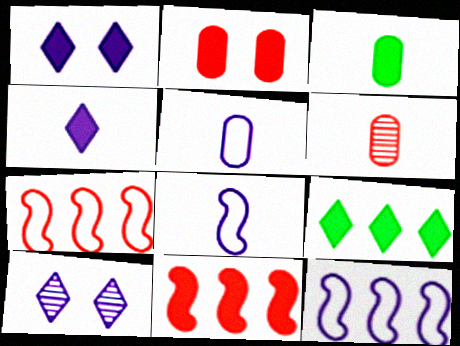[[1, 3, 11], 
[3, 5, 6], 
[3, 7, 10]]